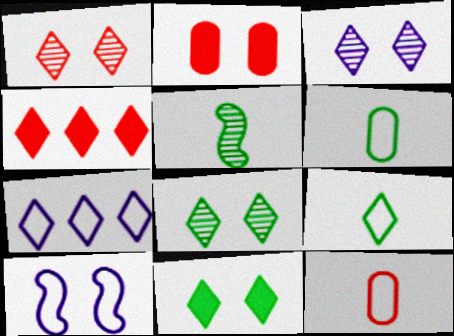[[1, 3, 8], 
[2, 5, 7], 
[2, 8, 10], 
[3, 4, 9]]